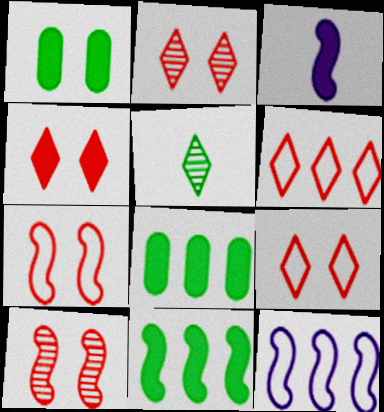[[2, 4, 9], 
[3, 4, 8]]